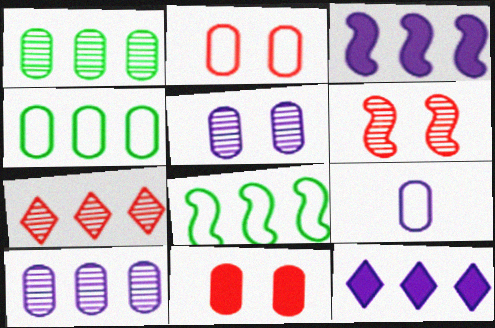[[1, 9, 11], 
[2, 4, 9], 
[3, 4, 7]]